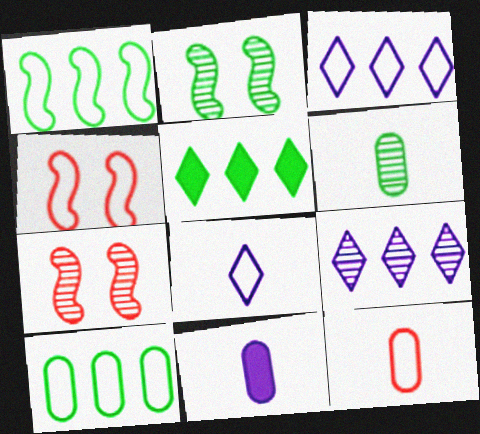[[4, 8, 10], 
[6, 7, 9], 
[6, 11, 12]]